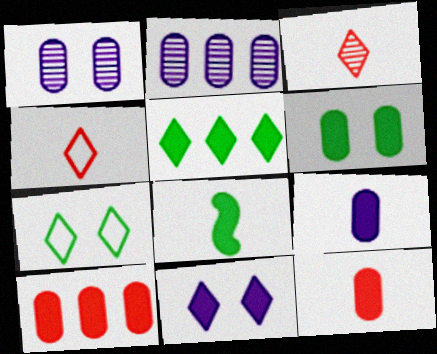[[5, 6, 8], 
[6, 9, 10], 
[8, 10, 11]]